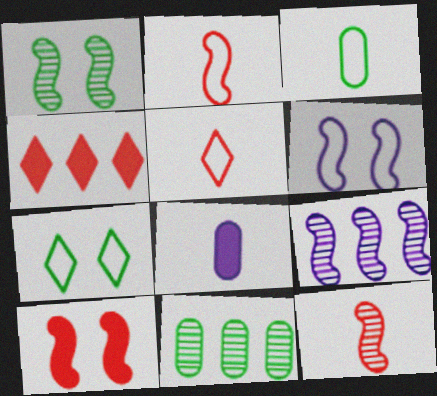[[1, 6, 10], 
[1, 9, 12]]